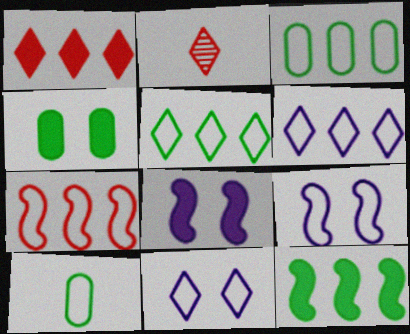[[2, 3, 8], 
[3, 6, 7], 
[7, 10, 11]]